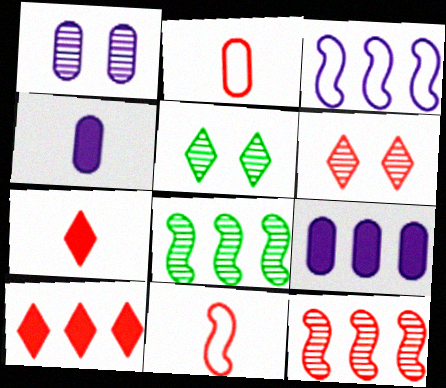[[5, 9, 11]]